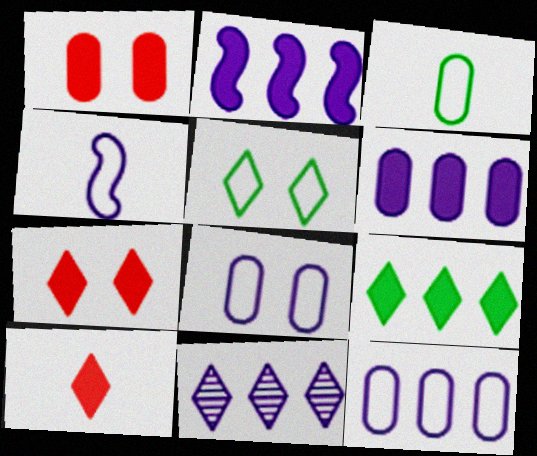[[2, 11, 12], 
[5, 10, 11]]